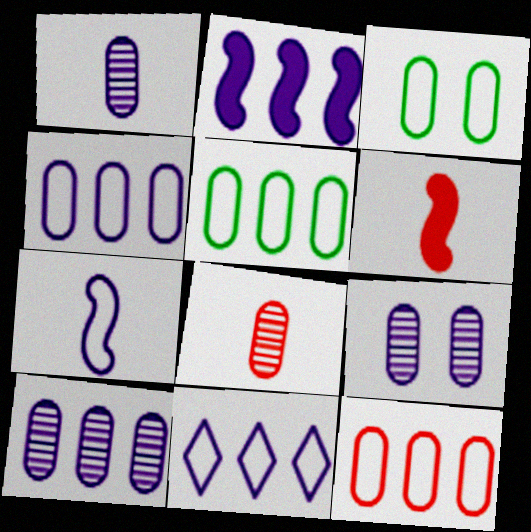[[1, 9, 10], 
[2, 10, 11], 
[4, 5, 12]]